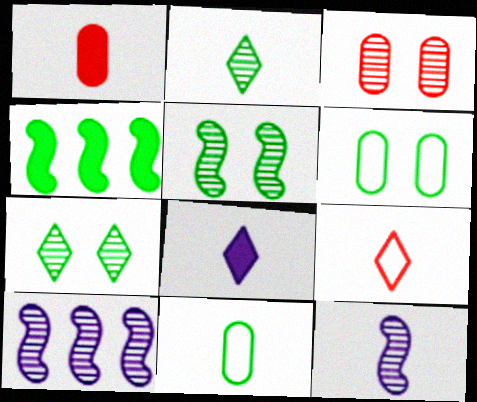[[2, 3, 10], 
[2, 4, 6], 
[2, 8, 9], 
[4, 7, 11]]